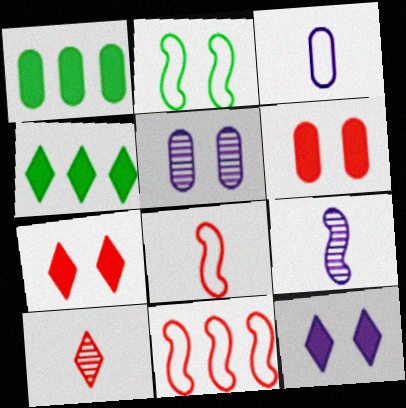[[2, 5, 7], 
[4, 5, 8], 
[6, 10, 11]]